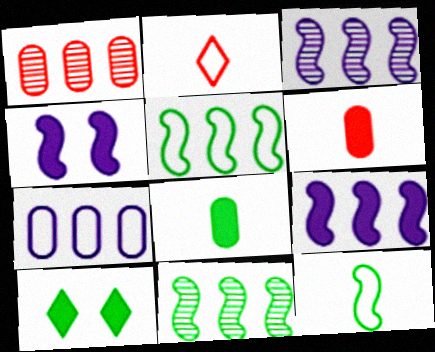[[6, 9, 10]]